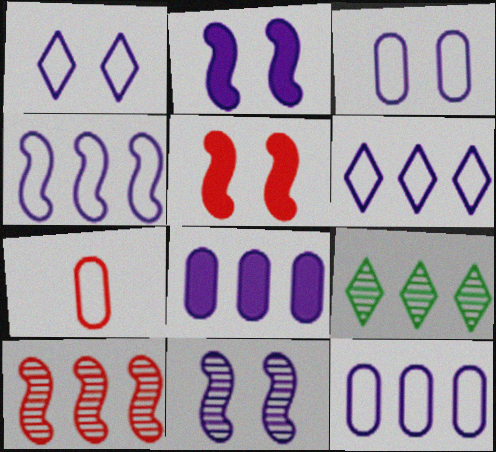[[2, 7, 9], 
[4, 6, 12]]